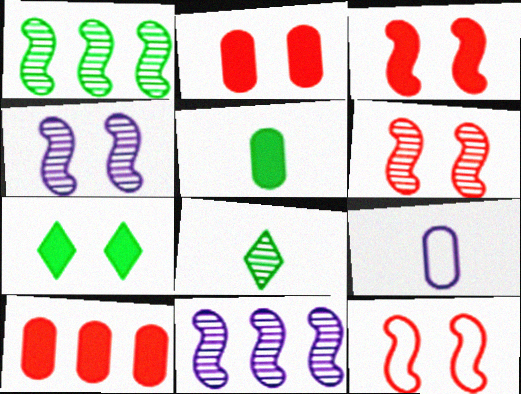[[3, 6, 12]]